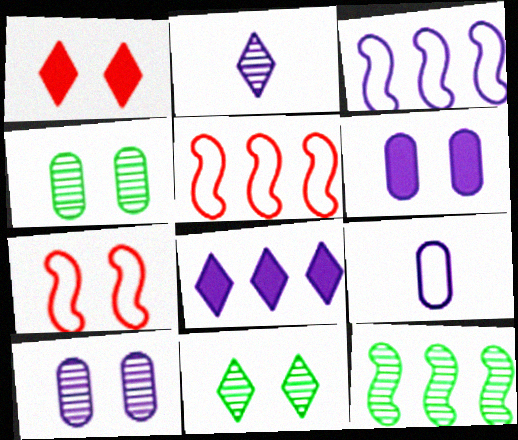[[1, 9, 12], 
[2, 3, 6], 
[6, 7, 11]]